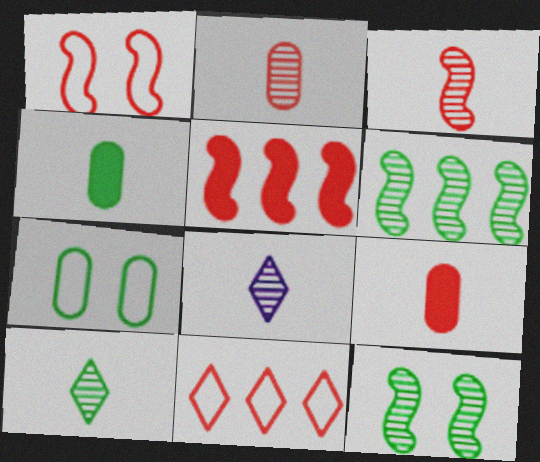[[1, 3, 5], 
[5, 7, 8]]